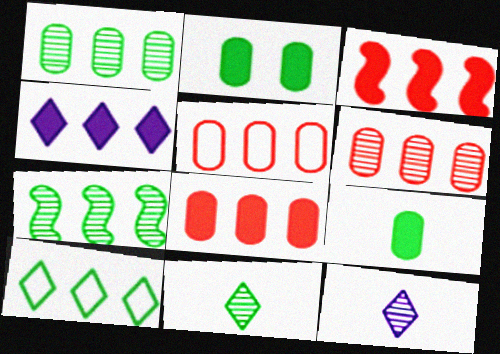[[4, 5, 7], 
[5, 6, 8]]